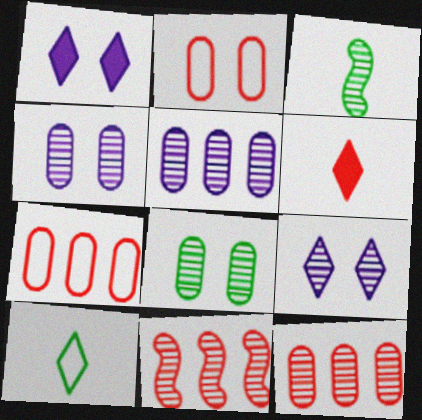[[1, 3, 7], 
[2, 6, 11], 
[3, 9, 12]]